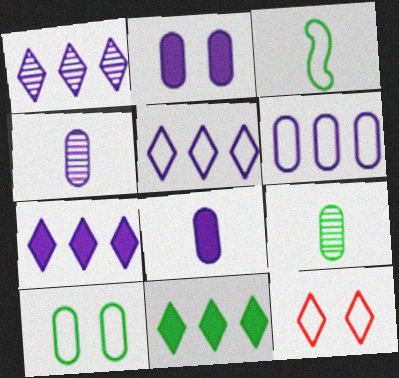[[1, 5, 7], 
[2, 4, 6], 
[3, 6, 12]]